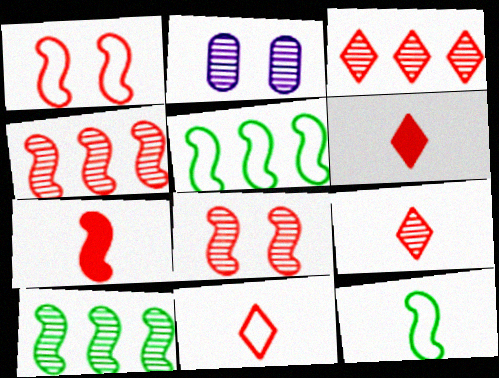[[1, 4, 7], 
[2, 5, 6], 
[2, 9, 10], 
[6, 9, 11]]